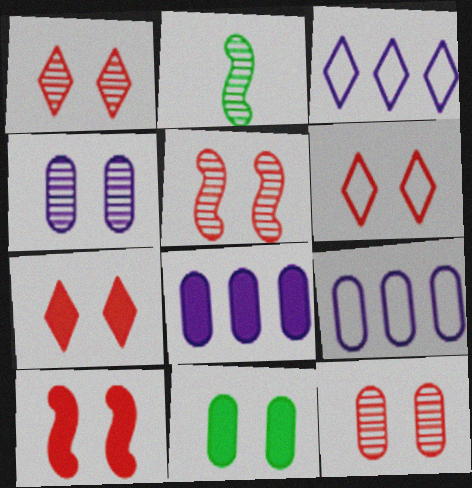[[1, 5, 12], 
[1, 6, 7], 
[2, 6, 8], 
[2, 7, 9], 
[6, 10, 12]]